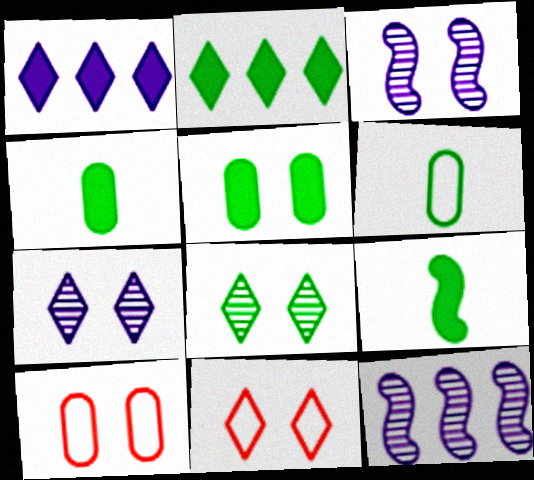[[2, 5, 9], 
[3, 5, 11], 
[4, 11, 12]]